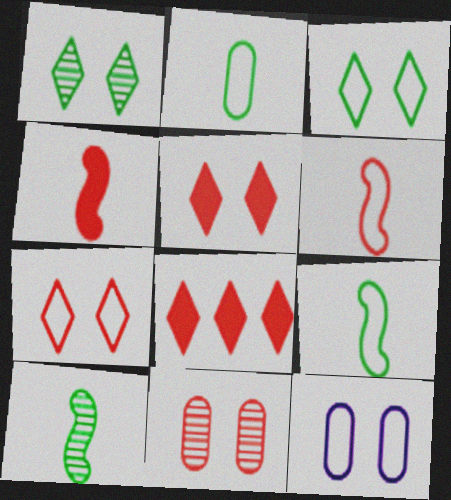[[6, 8, 11], 
[8, 10, 12]]